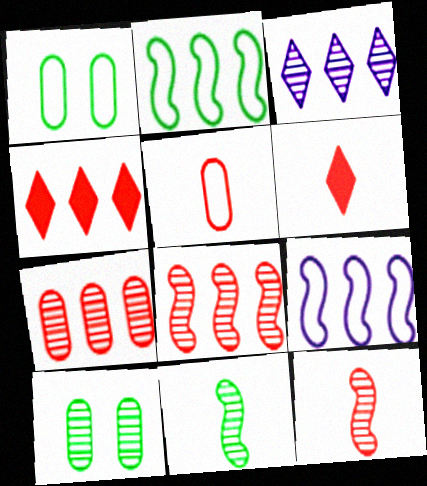[[3, 10, 12], 
[5, 6, 12], 
[6, 9, 10]]